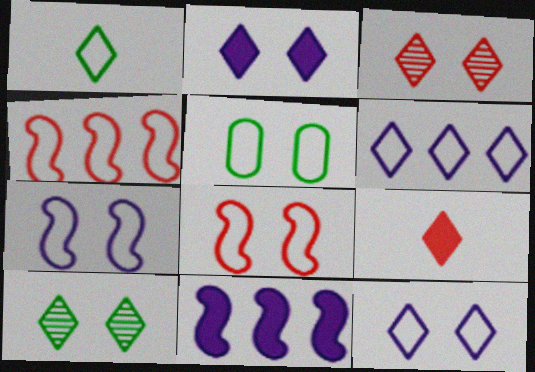[[5, 8, 12], 
[6, 9, 10]]